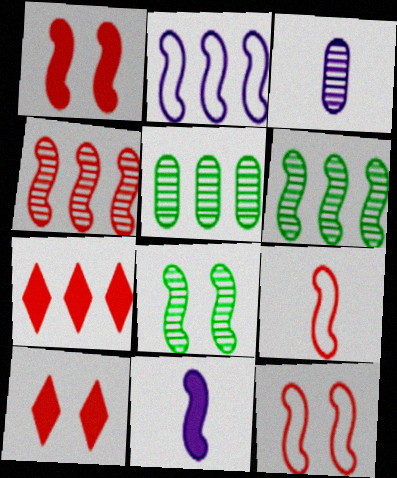[[1, 4, 9], 
[2, 5, 7], 
[6, 11, 12]]